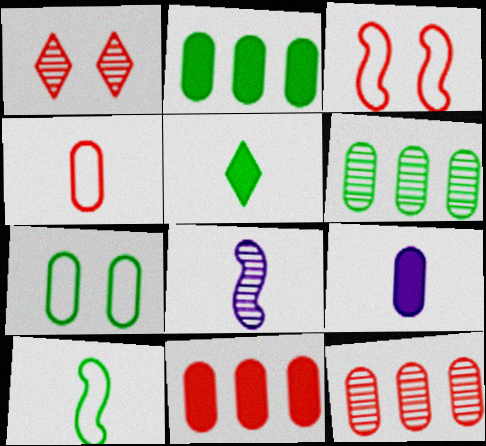[[1, 6, 8], 
[4, 5, 8], 
[7, 9, 12]]